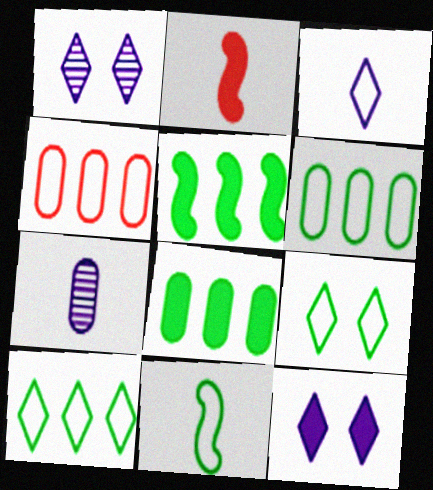[[1, 2, 6], 
[2, 8, 12], 
[6, 9, 11]]